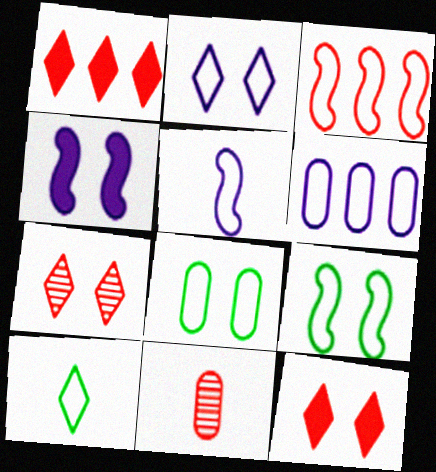[[2, 5, 6], 
[3, 5, 9], 
[3, 11, 12], 
[4, 7, 8]]